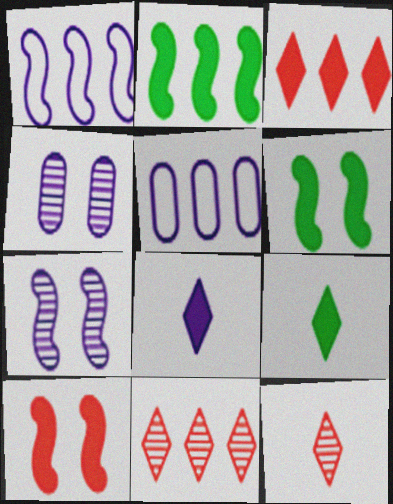[[1, 4, 8], 
[2, 5, 11], 
[5, 6, 12], 
[5, 7, 8]]